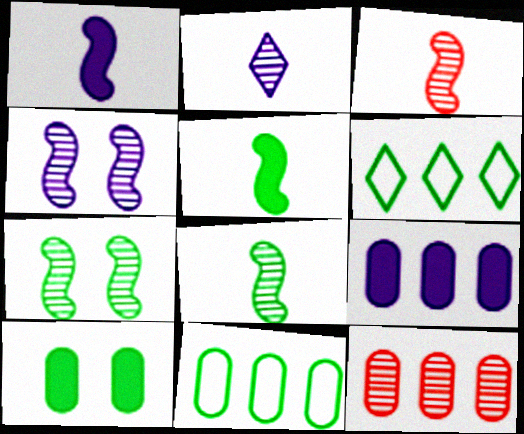[[2, 7, 12], 
[6, 8, 10], 
[9, 11, 12]]